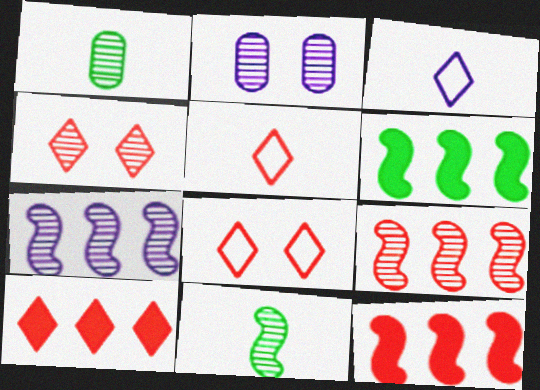[[1, 4, 7], 
[2, 5, 6], 
[4, 5, 10]]